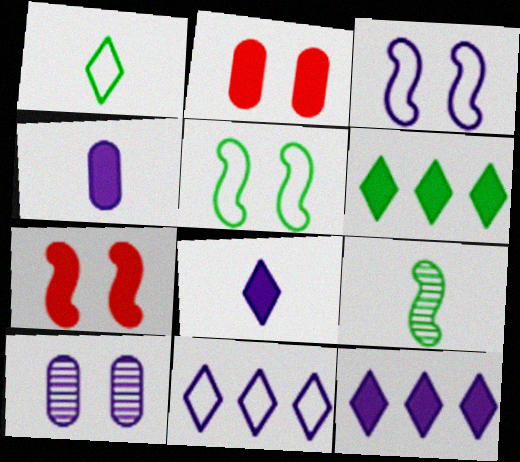[[2, 9, 11], 
[4, 6, 7]]